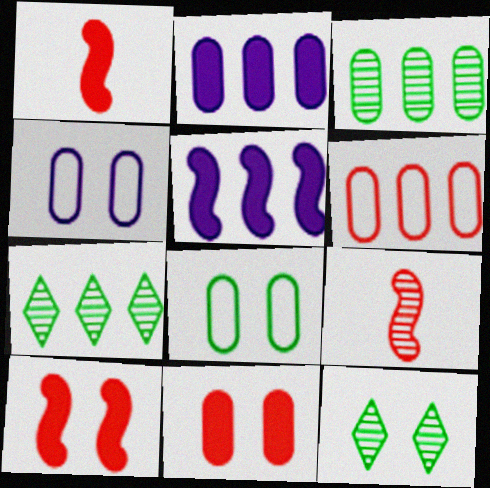[[1, 4, 7], 
[2, 3, 6], 
[4, 10, 12], 
[5, 6, 7]]